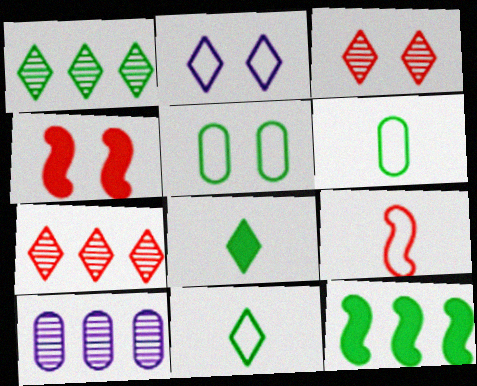[[2, 7, 8], 
[4, 10, 11]]